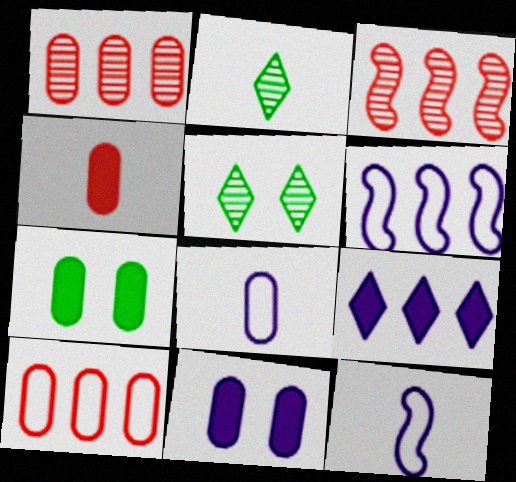[[1, 7, 8], 
[2, 4, 12], 
[4, 5, 6]]